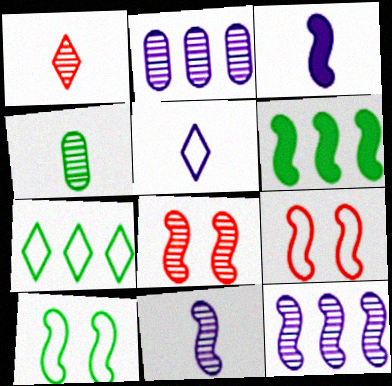[[1, 4, 11], 
[6, 9, 11]]